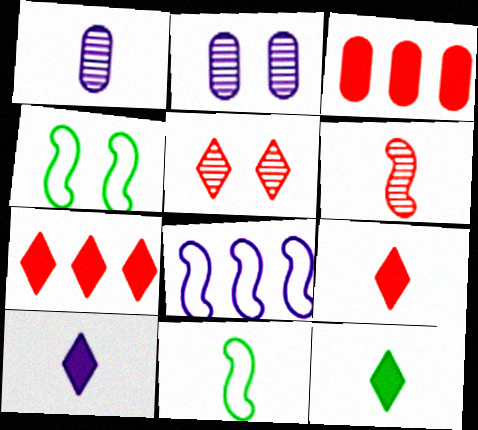[[1, 4, 7], 
[1, 9, 11], 
[2, 7, 11], 
[2, 8, 10], 
[9, 10, 12]]